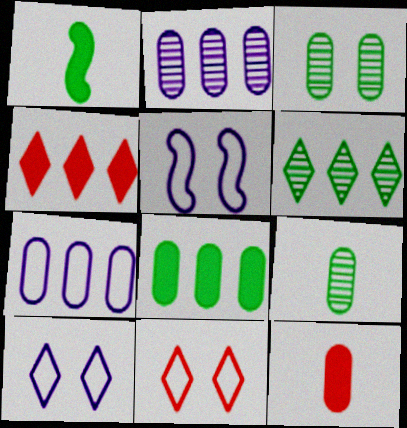[[1, 2, 11], 
[3, 7, 12], 
[4, 5, 9], 
[5, 6, 12]]